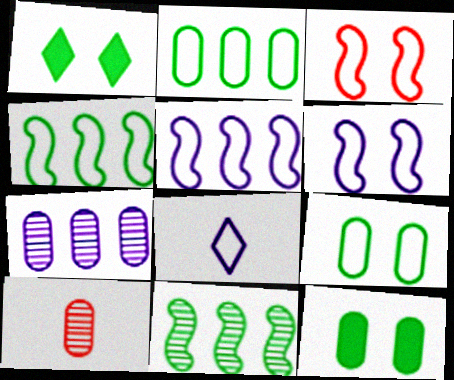[[1, 5, 10], 
[2, 3, 8]]